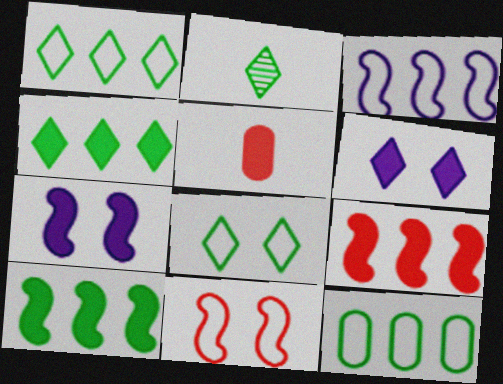[[2, 4, 8], 
[4, 5, 7], 
[5, 6, 10]]